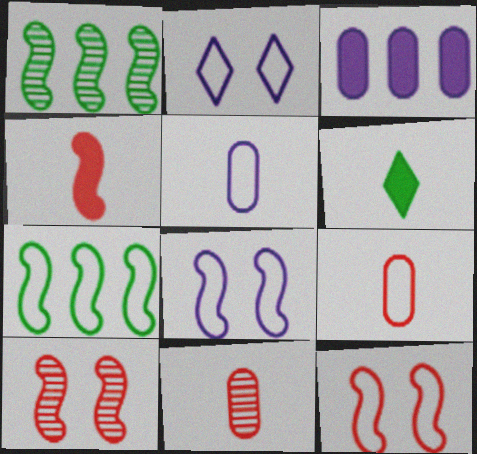[[1, 4, 8], 
[2, 7, 9]]